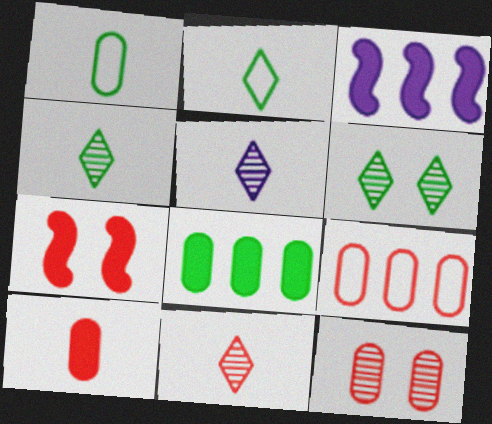[[2, 3, 12], 
[4, 5, 11], 
[7, 9, 11], 
[9, 10, 12]]